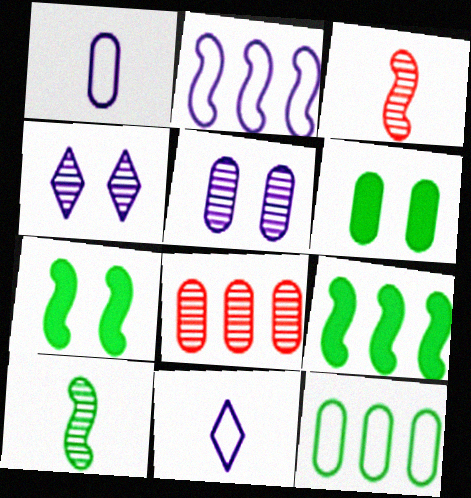[[1, 6, 8], 
[2, 3, 7], 
[4, 8, 10], 
[7, 8, 11]]